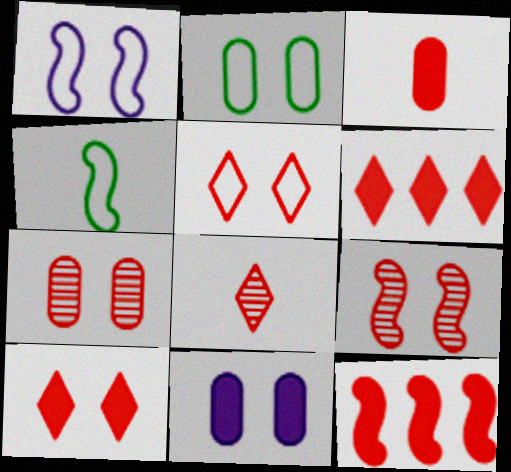[[1, 2, 5], 
[2, 7, 11], 
[3, 10, 12], 
[5, 6, 8]]